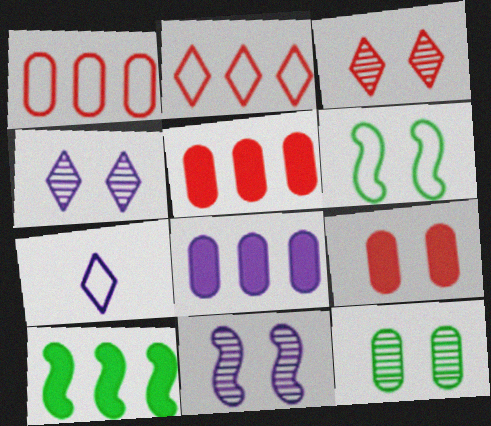[[1, 6, 7], 
[3, 11, 12], 
[4, 6, 9], 
[7, 8, 11]]